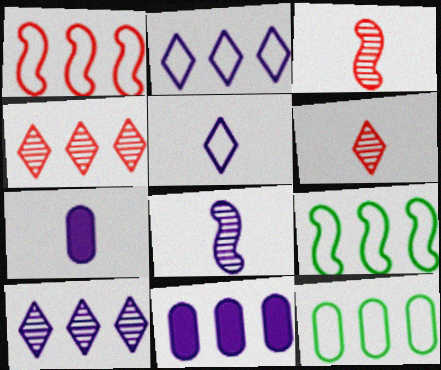[[1, 2, 12], 
[4, 9, 11], 
[5, 7, 8]]